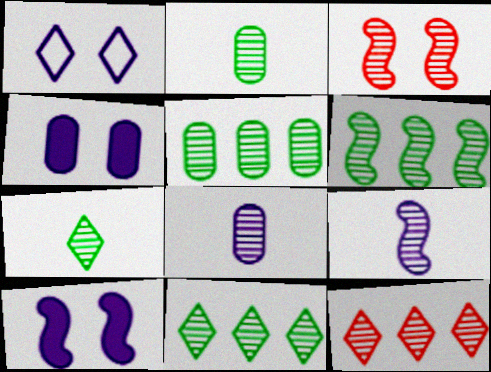[[3, 6, 9], 
[3, 8, 11], 
[5, 6, 11]]